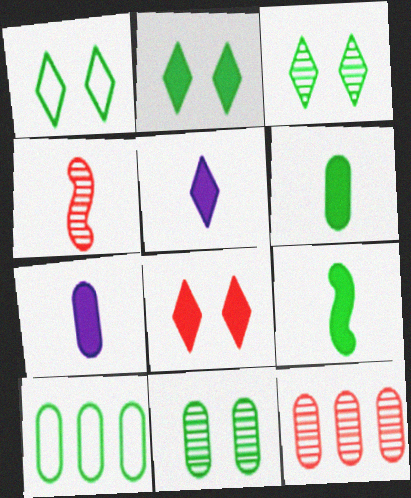[[1, 2, 3], 
[3, 9, 10], 
[6, 10, 11]]